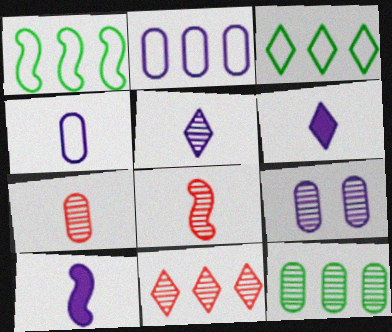[[4, 5, 10], 
[7, 9, 12]]